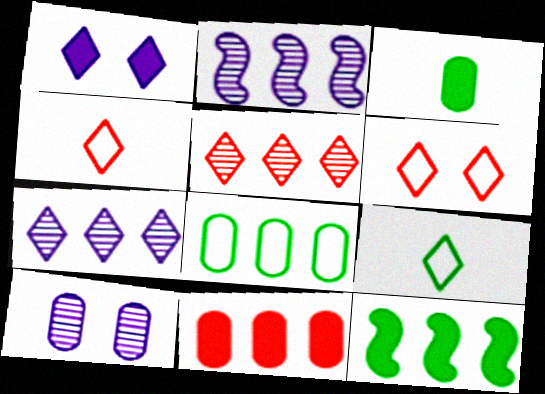[[1, 5, 9], 
[2, 3, 6], 
[4, 10, 12]]